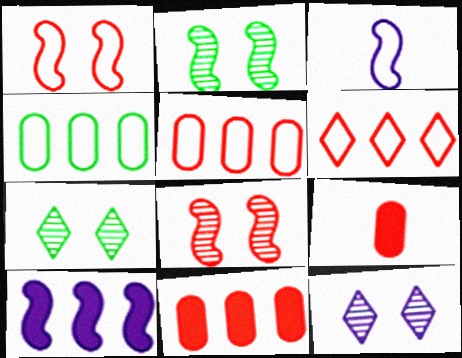[[3, 7, 11], 
[6, 8, 9]]